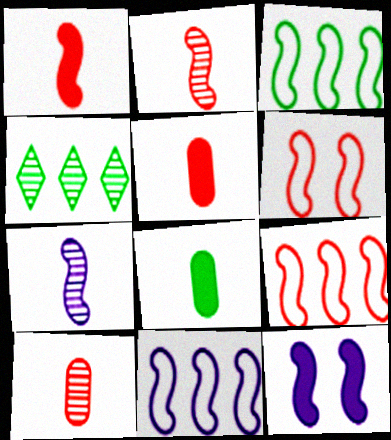[[2, 3, 12], 
[3, 9, 11], 
[7, 11, 12]]